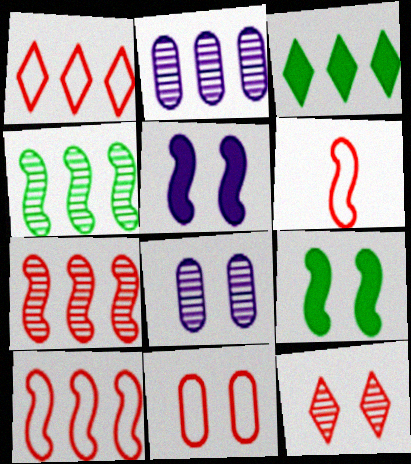[[1, 6, 11], 
[2, 3, 10], 
[3, 6, 8], 
[4, 5, 6]]